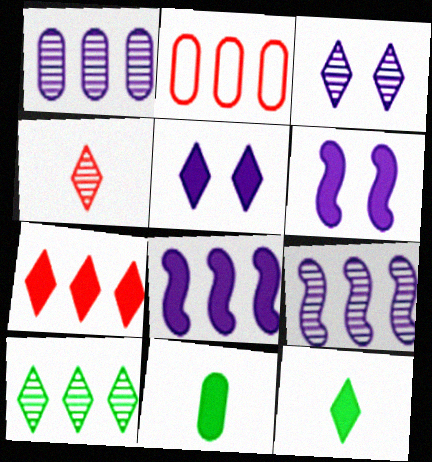[[2, 8, 10], 
[3, 4, 10], 
[5, 7, 12], 
[6, 7, 11]]